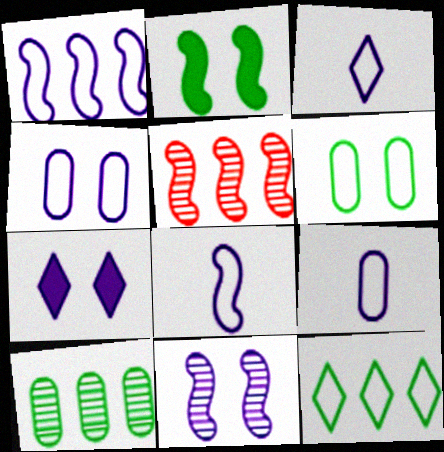[[1, 3, 4], 
[2, 5, 8], 
[3, 8, 9], 
[4, 7, 11]]